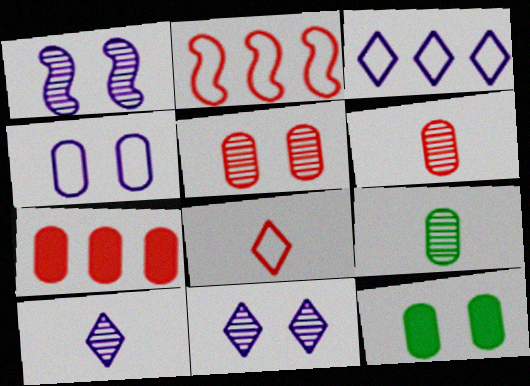[[2, 10, 12], 
[4, 5, 12], 
[4, 7, 9]]